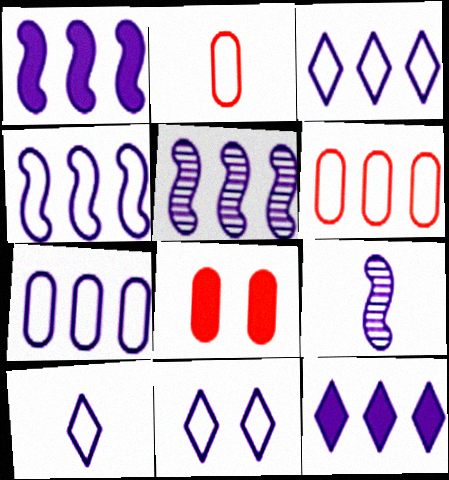[[1, 4, 5], 
[3, 4, 7], 
[3, 10, 11], 
[5, 7, 12]]